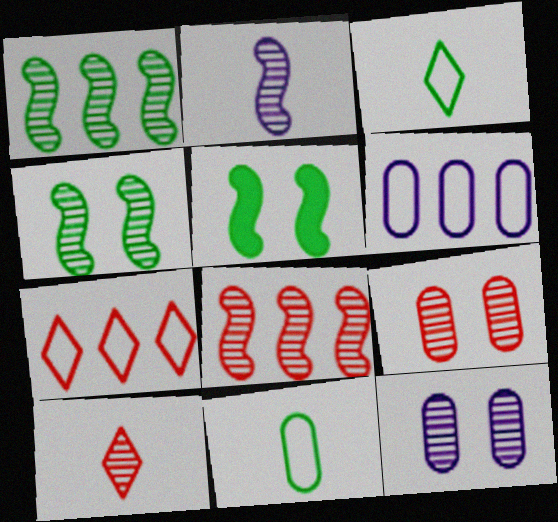[[1, 10, 12], 
[2, 4, 8], 
[5, 6, 10], 
[8, 9, 10]]